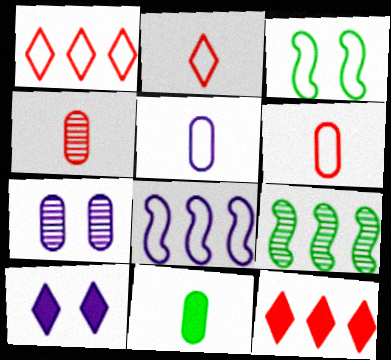[[1, 3, 5], 
[4, 5, 11], 
[6, 9, 10]]